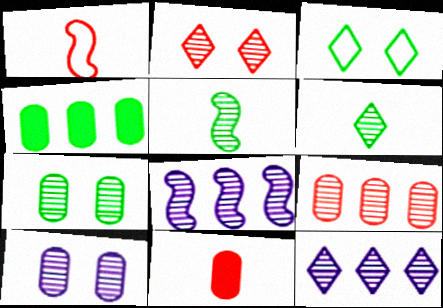[[2, 6, 12], 
[3, 4, 5], 
[3, 8, 11]]